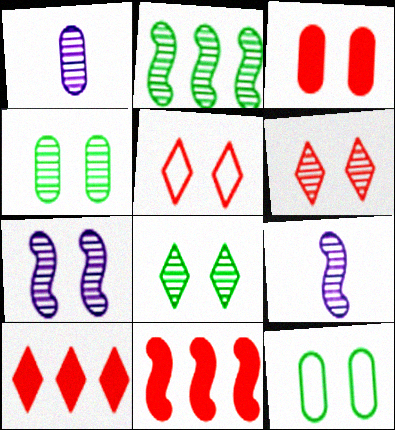[[1, 2, 6], 
[4, 6, 7], 
[9, 10, 12]]